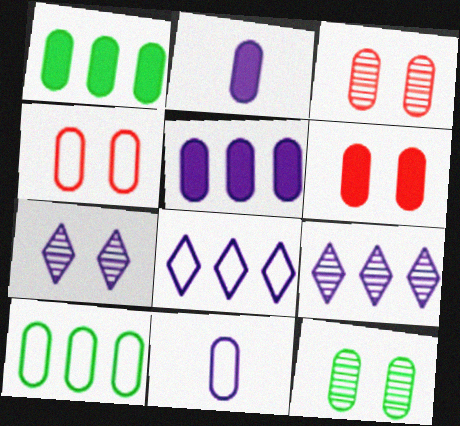[[1, 2, 6], 
[1, 3, 11], 
[2, 3, 10], 
[3, 4, 6], 
[4, 10, 11]]